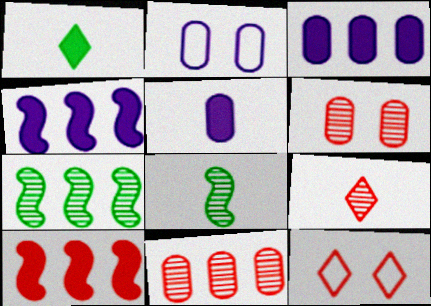[[3, 8, 12], 
[5, 7, 12]]